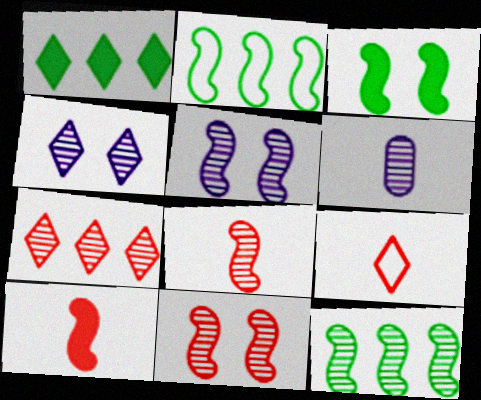[[1, 4, 9], 
[2, 5, 10], 
[5, 8, 12]]